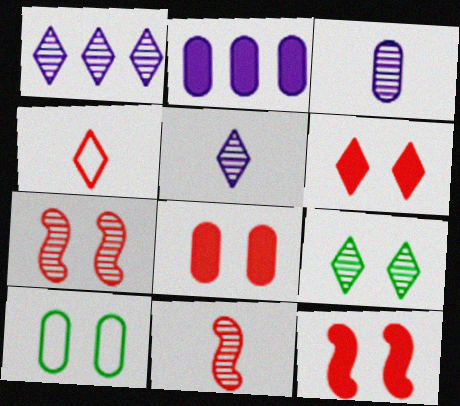[[6, 8, 12]]